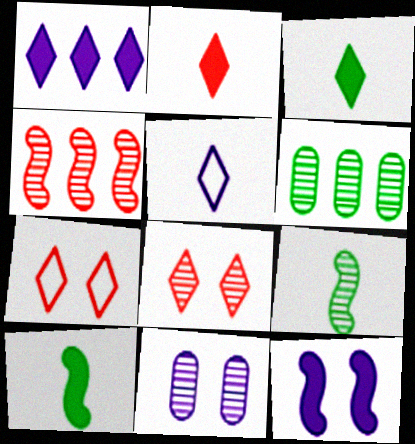[]